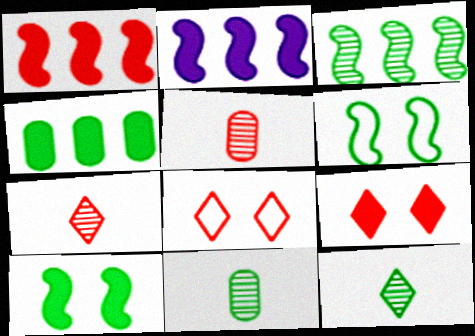[[1, 5, 8], 
[2, 8, 11], 
[4, 6, 12]]